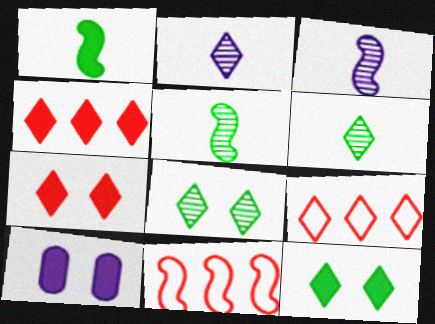[[1, 4, 10], 
[2, 9, 12], 
[5, 9, 10], 
[6, 10, 11]]